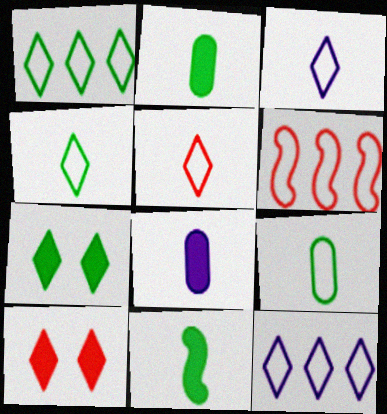[[3, 4, 5]]